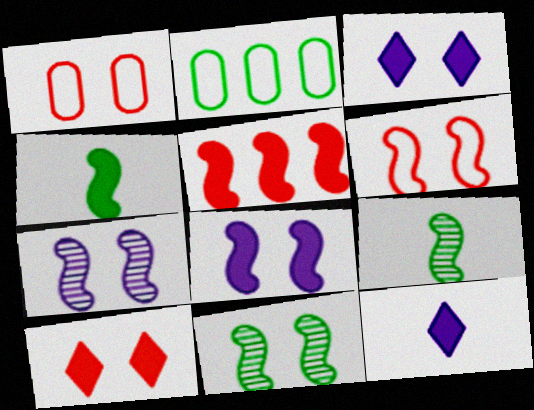[[1, 3, 11], 
[4, 5, 8], 
[6, 8, 11]]